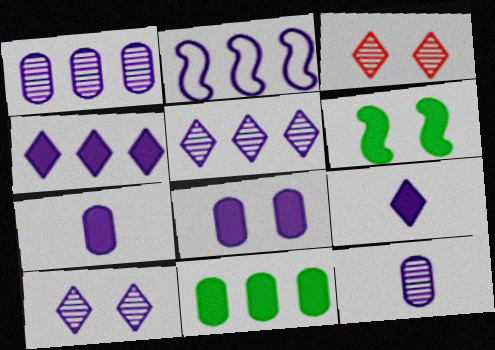[[1, 2, 4], 
[2, 7, 10]]